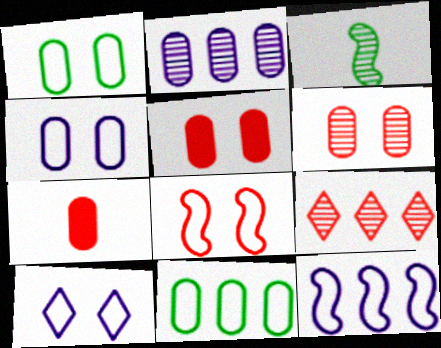[[1, 2, 7], 
[1, 8, 10], 
[7, 8, 9]]